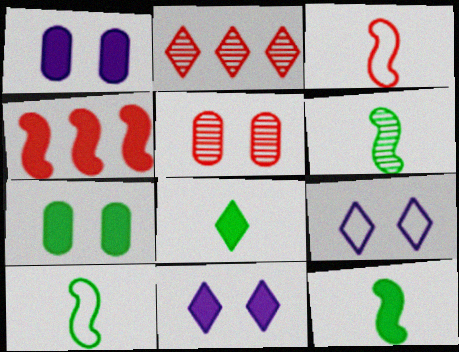[[1, 2, 10], 
[1, 4, 8], 
[2, 8, 9], 
[6, 10, 12]]